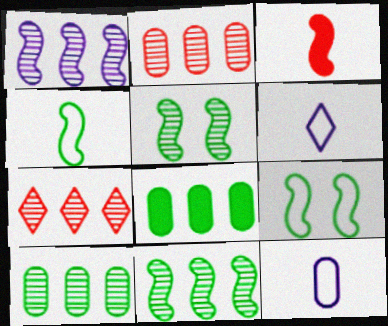[[1, 3, 9], 
[1, 7, 10]]